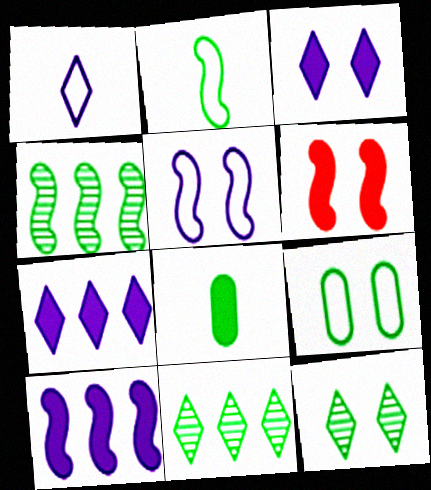[[6, 7, 8]]